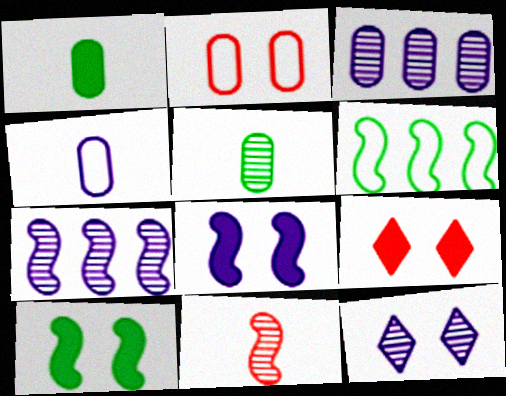[[1, 2, 3], 
[2, 10, 12], 
[6, 8, 11]]